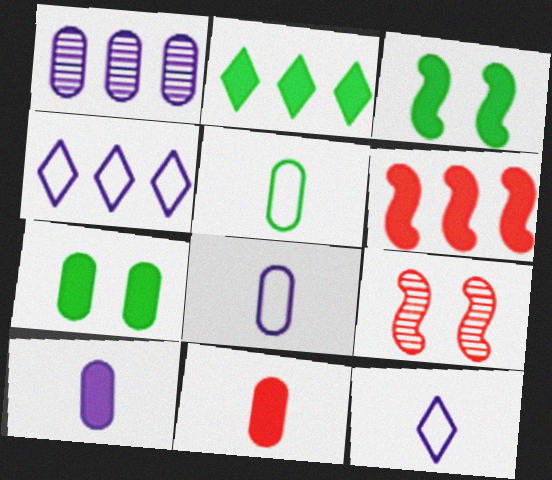[[2, 8, 9]]